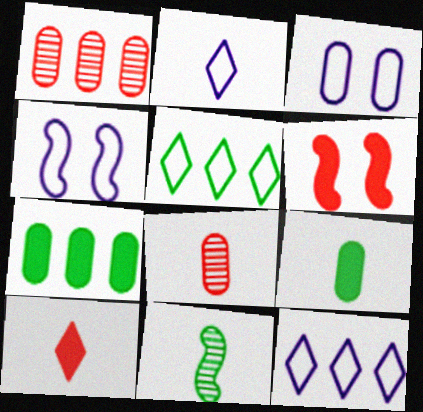[[1, 3, 9], 
[3, 7, 8]]